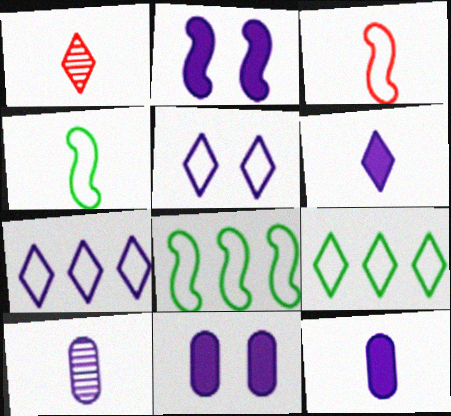[[1, 4, 12], 
[1, 8, 11], 
[2, 7, 10]]